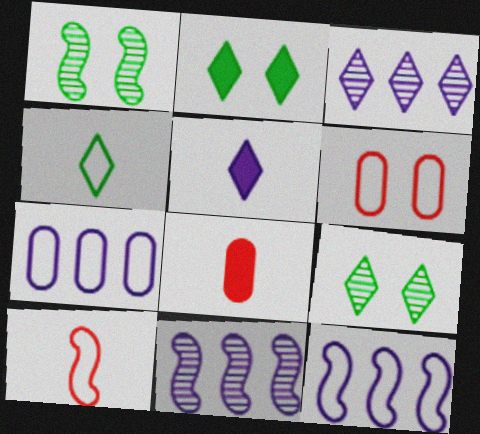[[4, 6, 12], 
[8, 9, 12]]